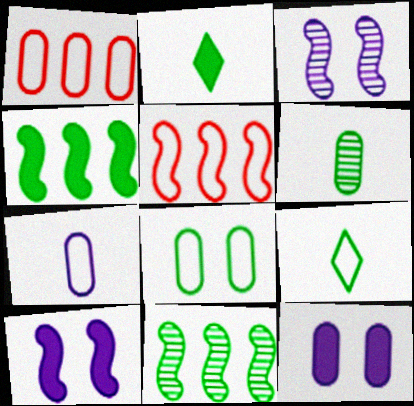[[1, 2, 3], 
[1, 6, 12], 
[1, 7, 8], 
[2, 8, 11]]